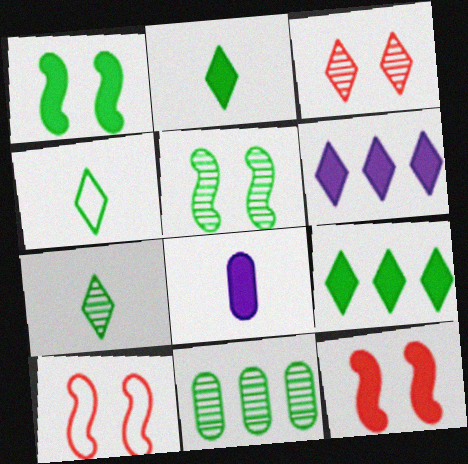[[1, 4, 11], 
[2, 4, 7], 
[3, 4, 6], 
[5, 7, 11], 
[8, 9, 12]]